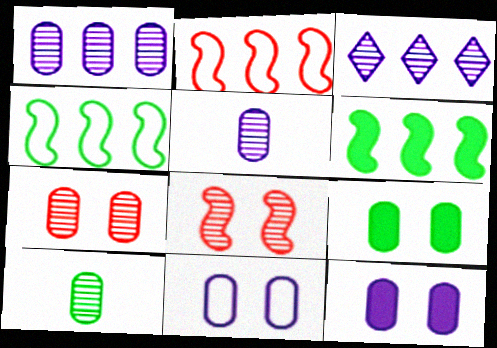[[1, 7, 10], 
[3, 8, 10], 
[7, 9, 11]]